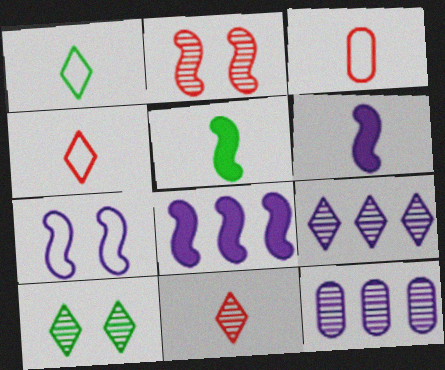[[3, 8, 10], 
[9, 10, 11]]